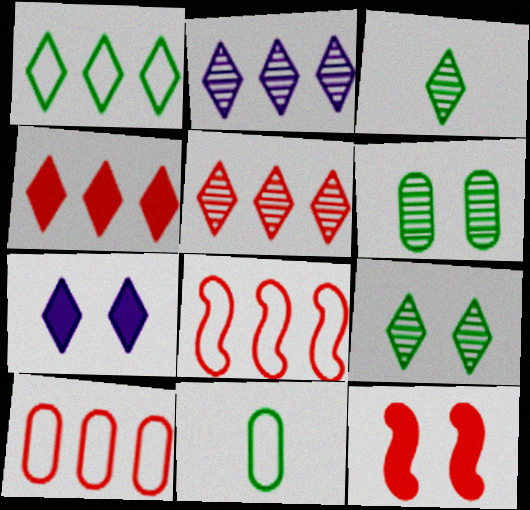[[1, 2, 4], 
[2, 11, 12]]